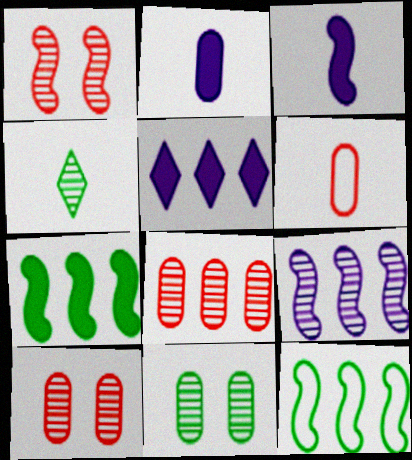[[1, 3, 12], 
[3, 4, 6], 
[4, 9, 10], 
[5, 8, 12]]